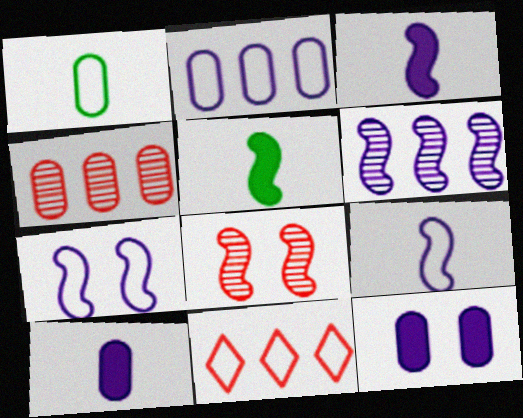[[1, 4, 12], 
[1, 7, 11], 
[3, 6, 7]]